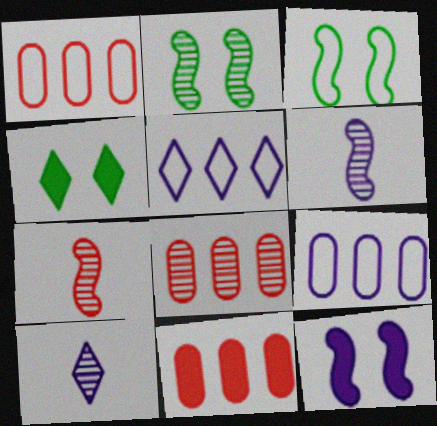[[1, 4, 6], 
[1, 8, 11], 
[2, 8, 10], 
[3, 10, 11], 
[4, 7, 9], 
[9, 10, 12]]